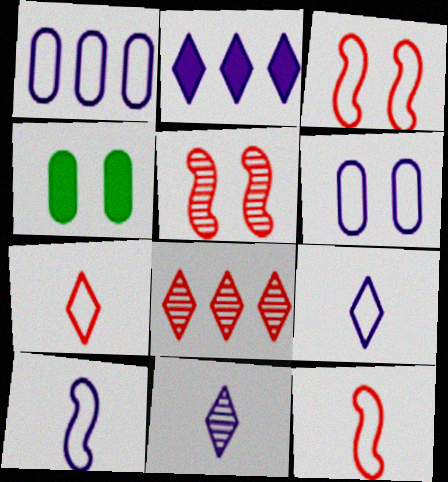[[4, 8, 10]]